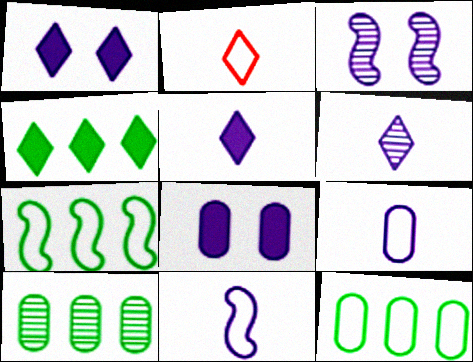[[4, 7, 10]]